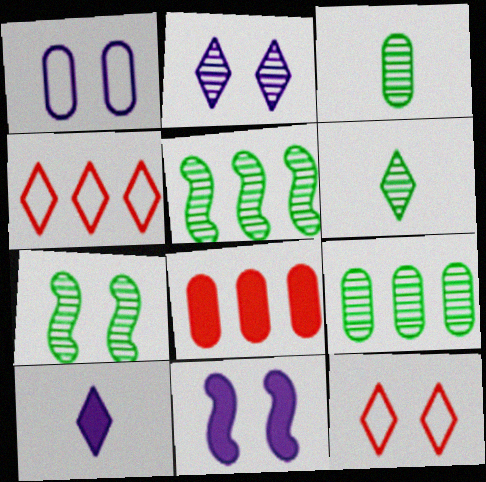[[1, 2, 11], 
[1, 3, 8], 
[3, 4, 11], 
[6, 7, 9]]